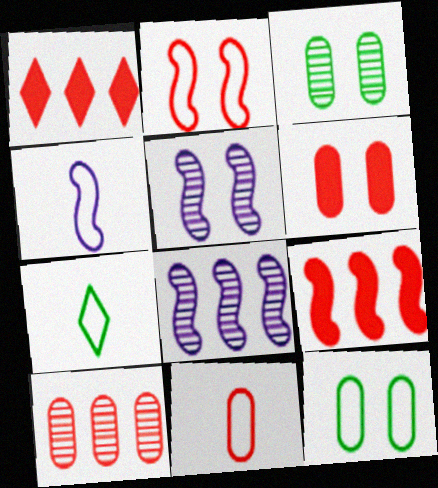[[1, 3, 4], 
[4, 7, 11], 
[6, 7, 8], 
[6, 10, 11]]